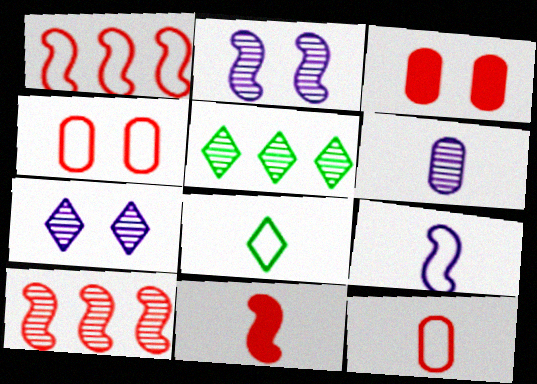[[3, 5, 9], 
[6, 8, 11], 
[8, 9, 12]]